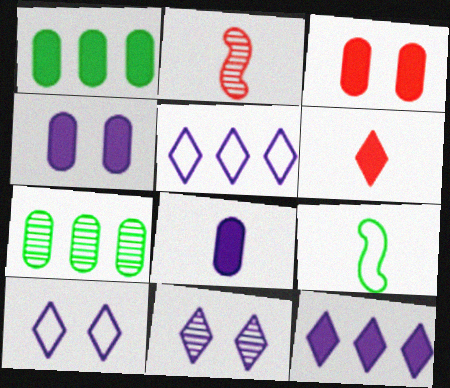[[1, 2, 10], 
[1, 3, 8], 
[2, 7, 11]]